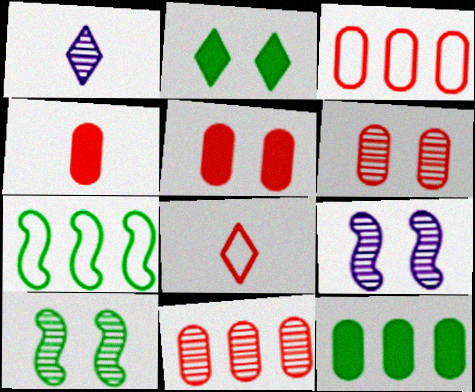[[1, 5, 7], 
[1, 10, 11], 
[3, 4, 6], 
[8, 9, 12]]